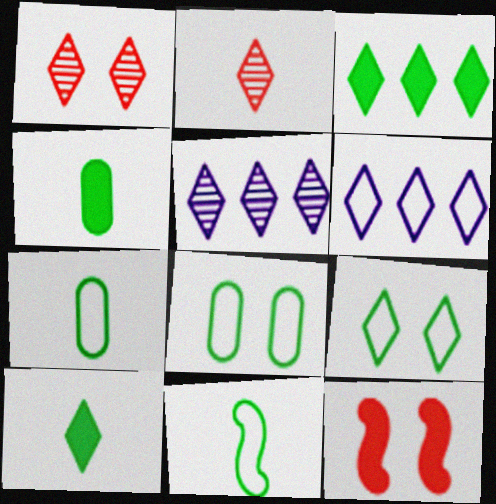[[1, 6, 10], 
[5, 7, 12]]